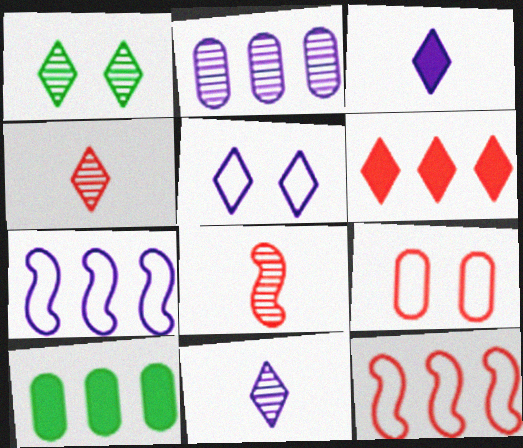[[1, 2, 8], 
[5, 8, 10], 
[6, 8, 9]]